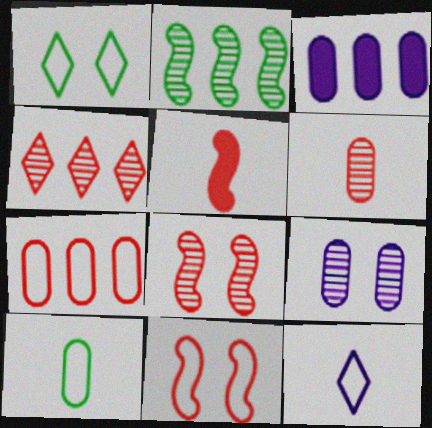[[4, 6, 8]]